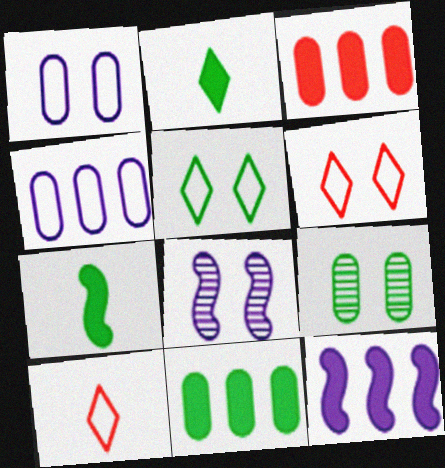[[8, 10, 11], 
[9, 10, 12]]